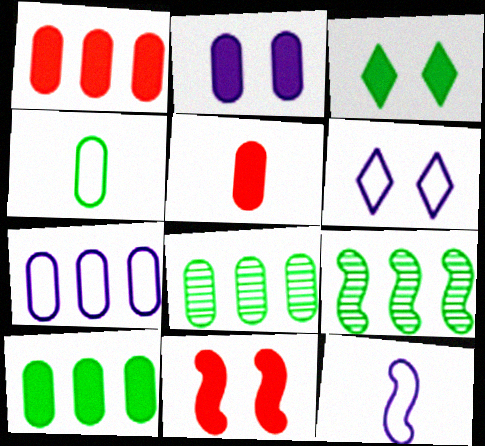[[1, 7, 8], 
[2, 3, 11], 
[2, 5, 10], 
[3, 4, 9], 
[5, 6, 9], 
[6, 7, 12], 
[9, 11, 12]]